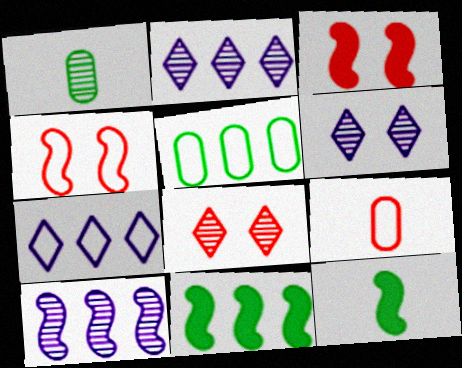[[1, 3, 7], 
[1, 8, 10], 
[4, 10, 12], 
[6, 9, 11]]